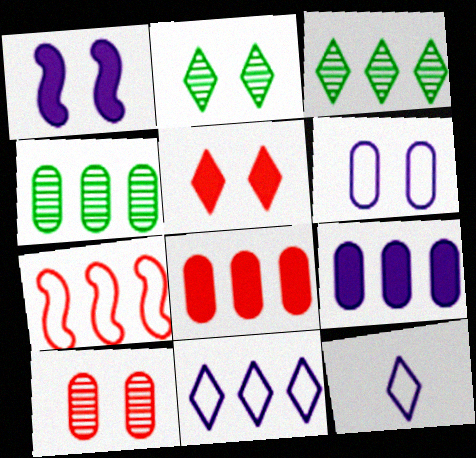[[3, 5, 12], 
[3, 7, 9]]